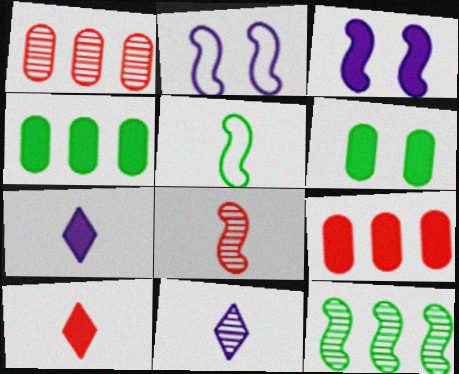[[3, 4, 10]]